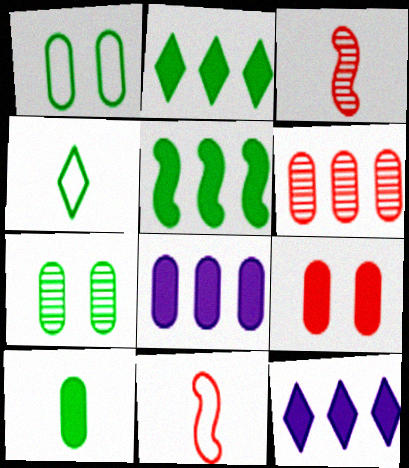[[1, 3, 12], 
[4, 5, 7], 
[7, 11, 12], 
[8, 9, 10]]